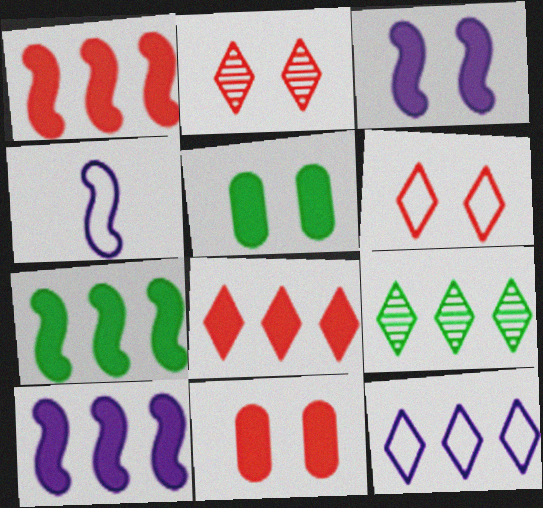[[1, 7, 10], 
[4, 9, 11], 
[8, 9, 12]]